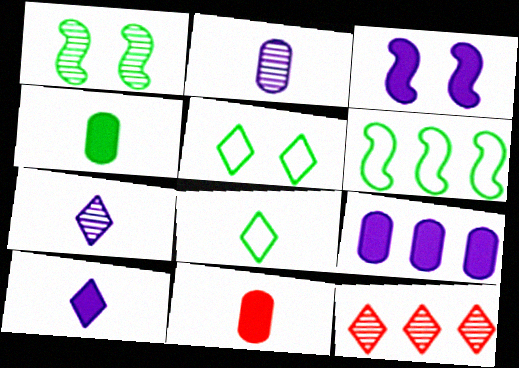[[1, 2, 12], 
[3, 9, 10], 
[5, 10, 12], 
[6, 9, 12]]